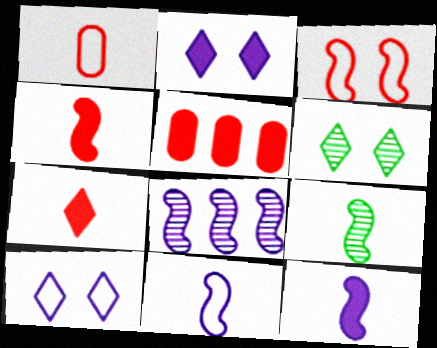[[4, 9, 11], 
[5, 6, 11], 
[5, 9, 10]]